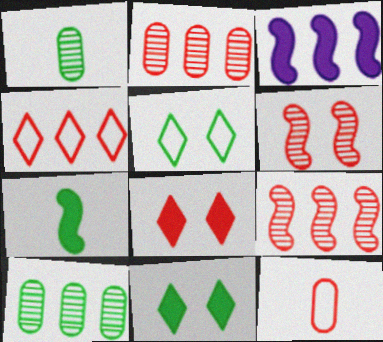[[3, 4, 10], 
[5, 7, 10], 
[8, 9, 12]]